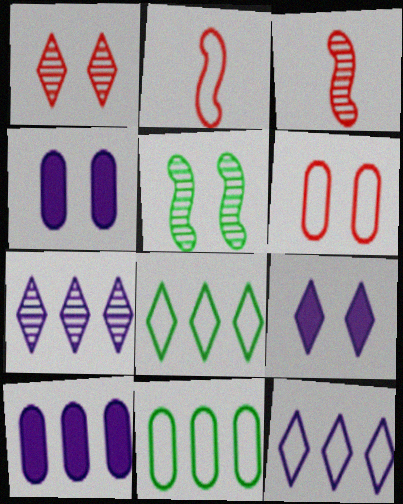[[3, 4, 8], 
[3, 9, 11], 
[5, 6, 9]]